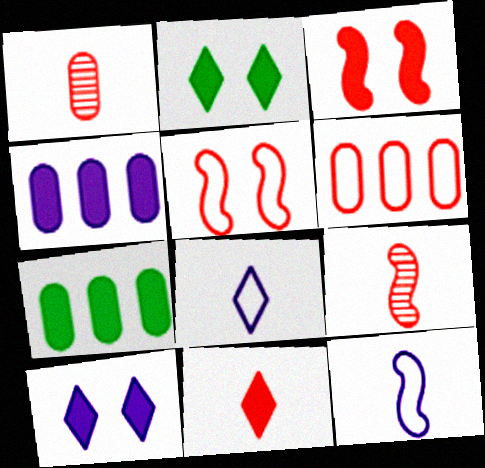[]